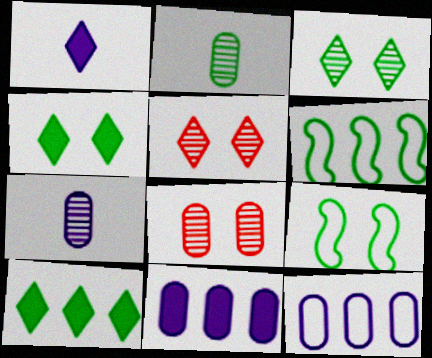[[1, 6, 8], 
[2, 4, 6], 
[2, 9, 10]]